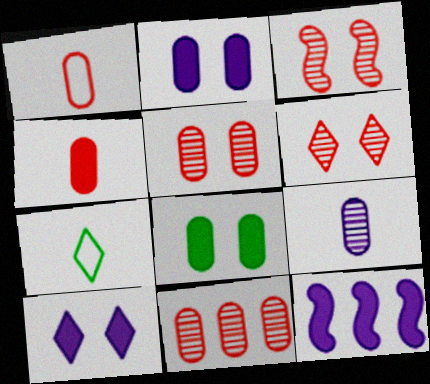[[3, 5, 6], 
[5, 7, 12]]